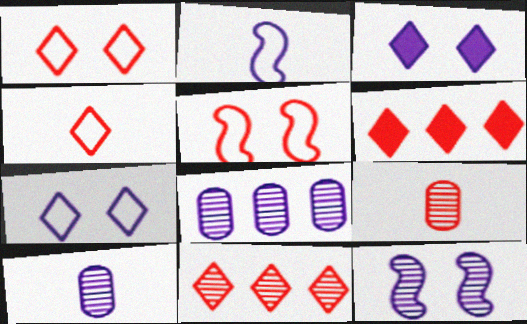[[2, 3, 8], 
[5, 6, 9]]